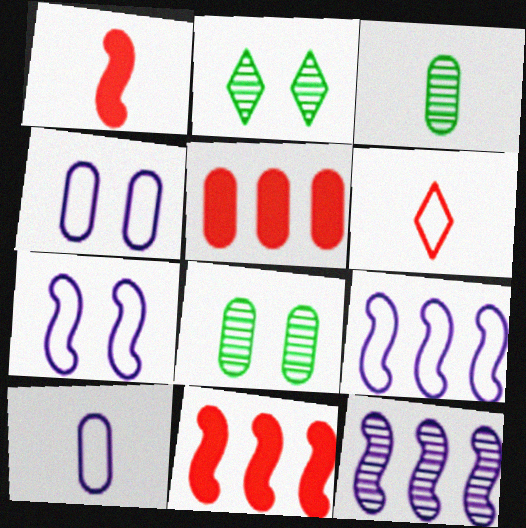[[2, 10, 11], 
[3, 4, 5], 
[5, 8, 10]]